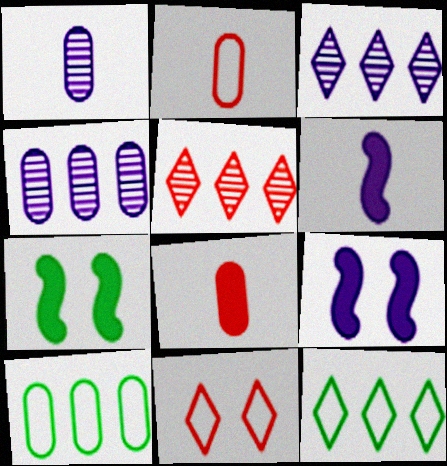[[2, 3, 7]]